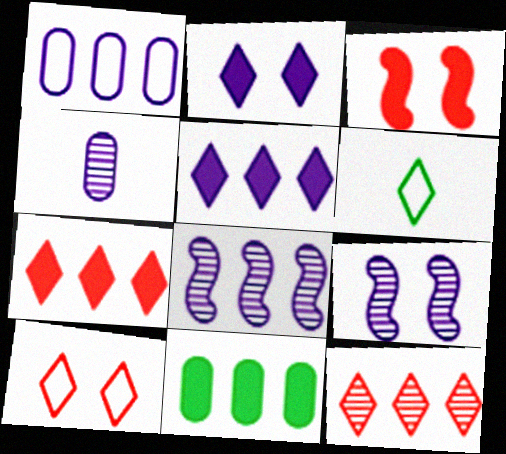[[1, 5, 8], 
[2, 6, 12]]